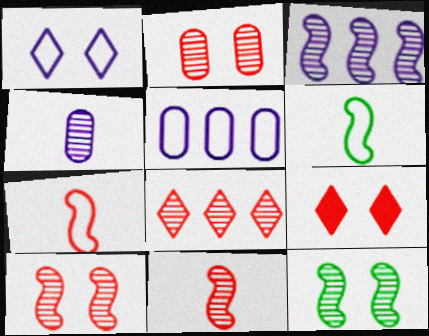[[2, 8, 11], 
[3, 11, 12], 
[4, 8, 12]]